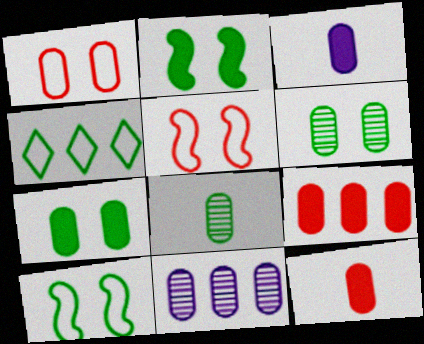[[2, 4, 8], 
[3, 7, 9]]